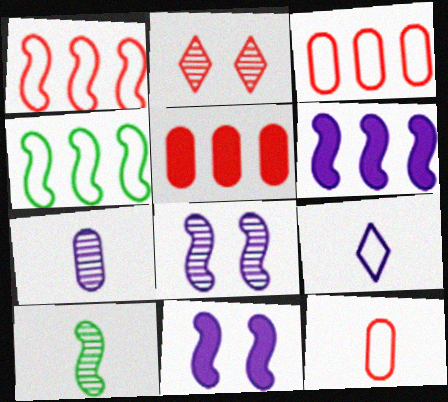[[1, 10, 11]]